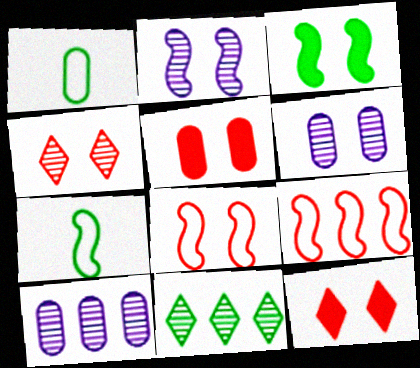[[1, 3, 11], 
[1, 5, 10], 
[2, 3, 8], 
[4, 5, 8], 
[7, 10, 12]]